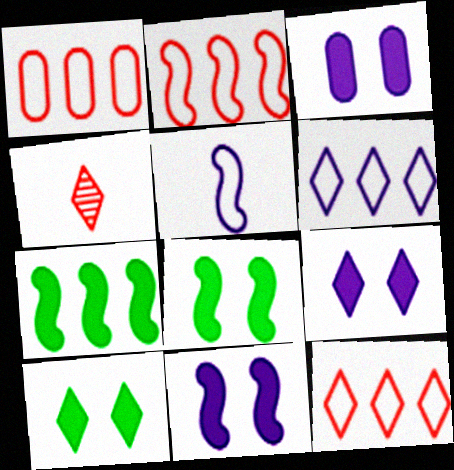[[1, 2, 12], 
[3, 9, 11], 
[4, 6, 10]]